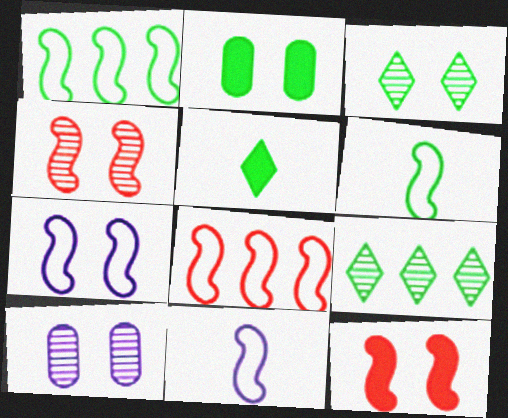[[2, 6, 9], 
[3, 4, 10], 
[5, 8, 10], 
[6, 7, 8]]